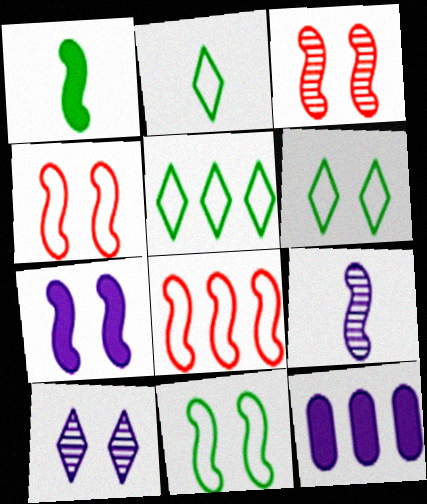[[2, 3, 12], 
[2, 5, 6], 
[3, 7, 11]]